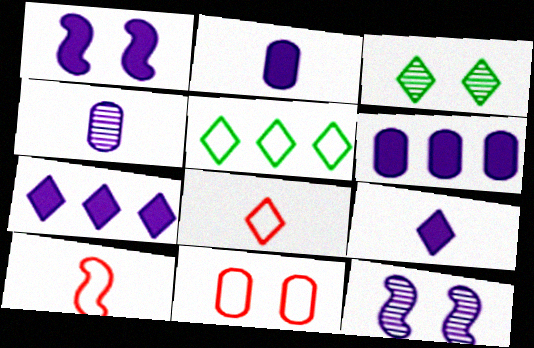[[1, 2, 7], 
[1, 3, 11], 
[1, 6, 9], 
[3, 6, 10], 
[3, 7, 8]]